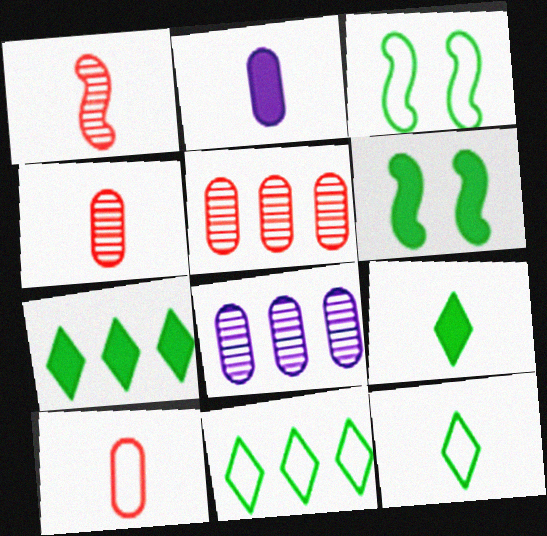[[1, 2, 12]]